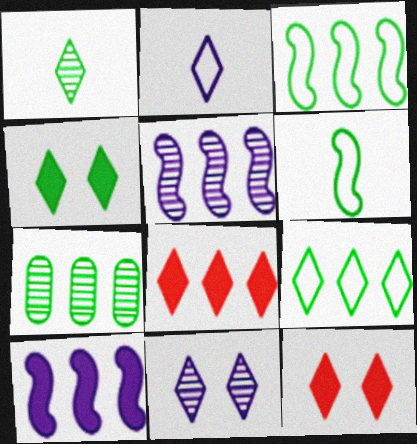[[1, 4, 9], 
[4, 6, 7]]